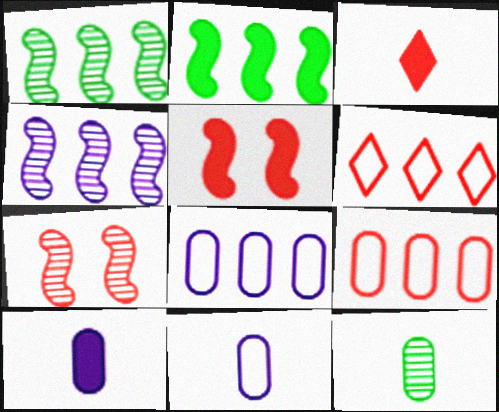[[3, 7, 9]]